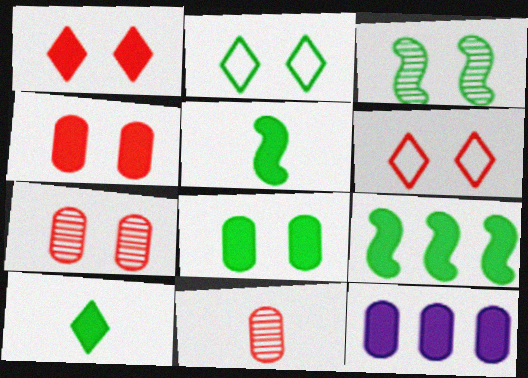[[1, 5, 12], 
[2, 3, 8], 
[8, 9, 10]]